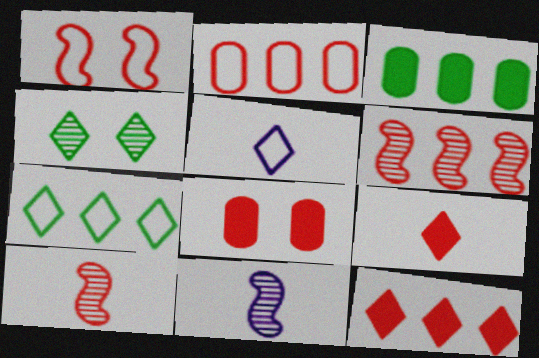[[2, 6, 12], 
[4, 5, 12], 
[7, 8, 11]]